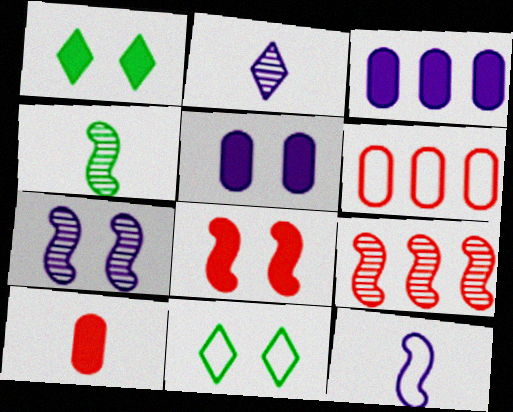[[1, 5, 8], 
[4, 7, 9], 
[6, 11, 12]]